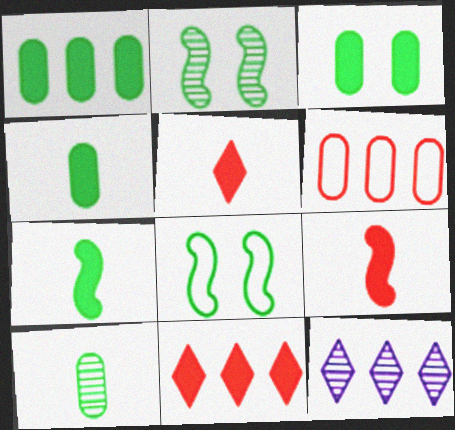[[1, 3, 4]]